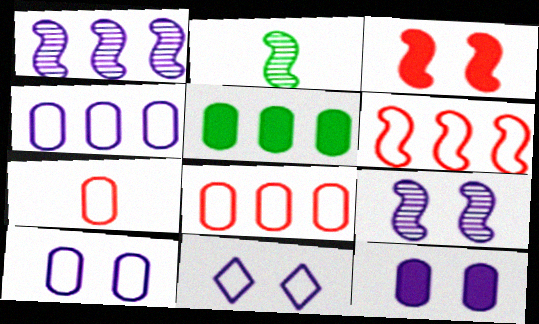[[9, 11, 12]]